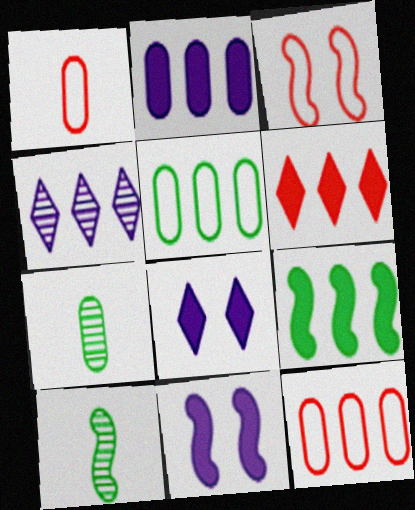[[2, 6, 9], 
[4, 9, 12], 
[8, 10, 12]]